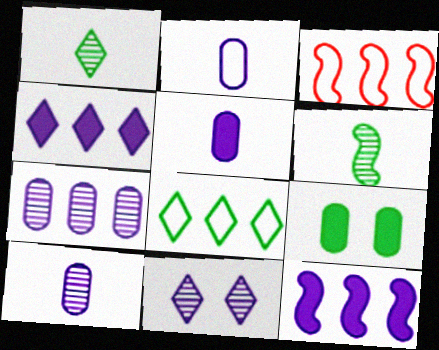[[2, 5, 10], 
[2, 11, 12], 
[6, 8, 9]]